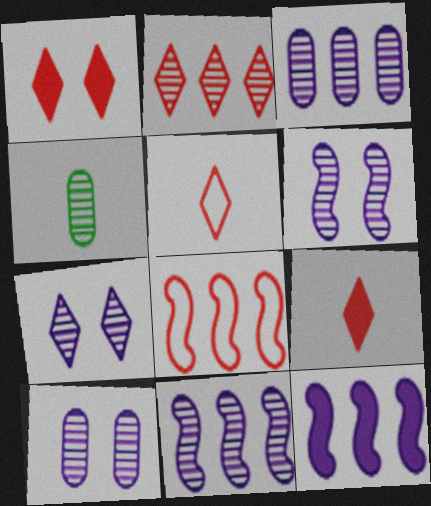[[1, 2, 5], 
[2, 4, 6], 
[6, 7, 10]]